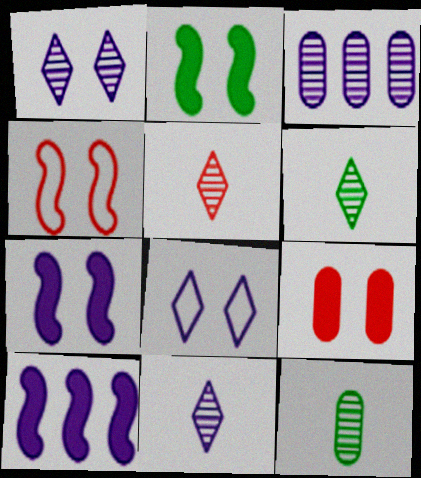[[5, 6, 11]]